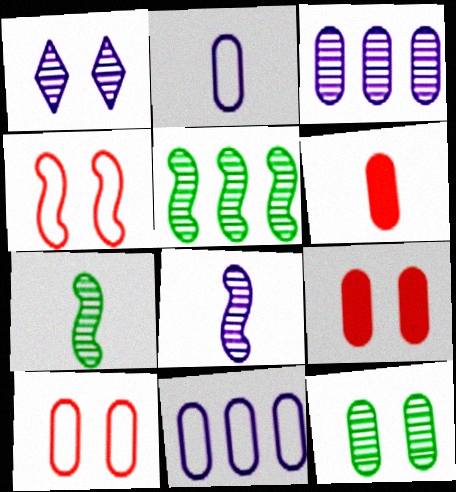[[1, 3, 8], 
[6, 11, 12]]